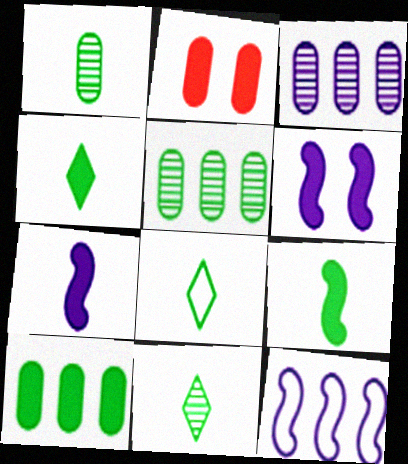[[1, 8, 9], 
[2, 11, 12], 
[4, 8, 11]]